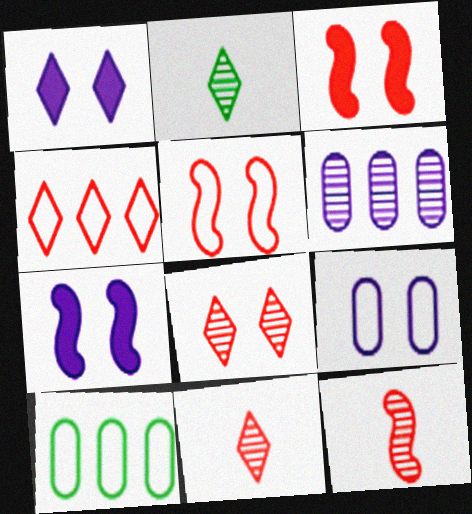[[1, 2, 4], 
[1, 10, 12], 
[7, 10, 11]]